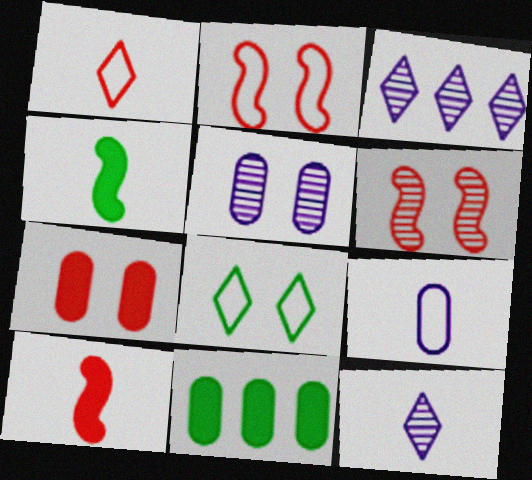[[2, 11, 12]]